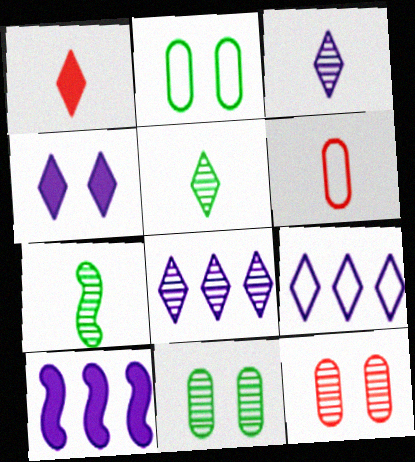[[3, 4, 9], 
[7, 8, 12]]